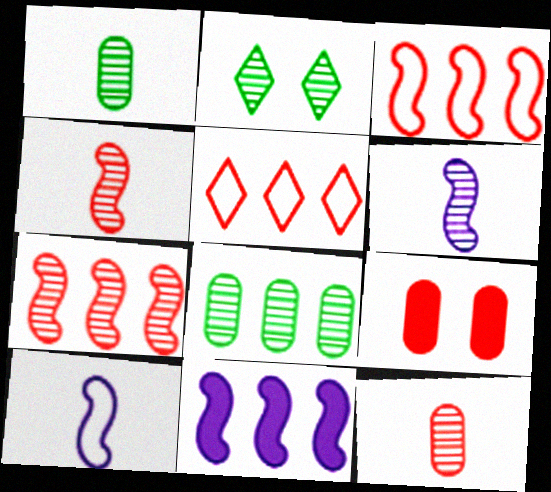[[4, 5, 9], 
[5, 8, 11]]